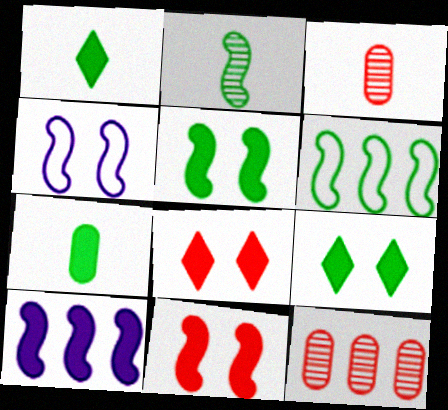[[1, 4, 12], 
[2, 5, 6], 
[7, 8, 10]]